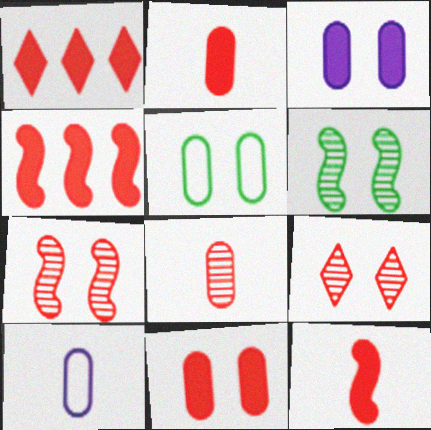[[1, 6, 10], 
[1, 11, 12]]